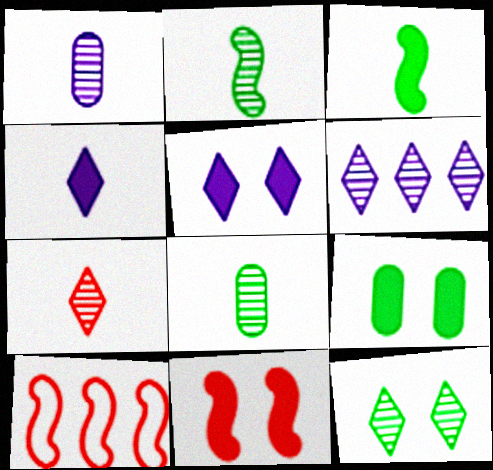[[1, 2, 7], 
[5, 8, 10], 
[5, 9, 11], 
[6, 7, 12]]